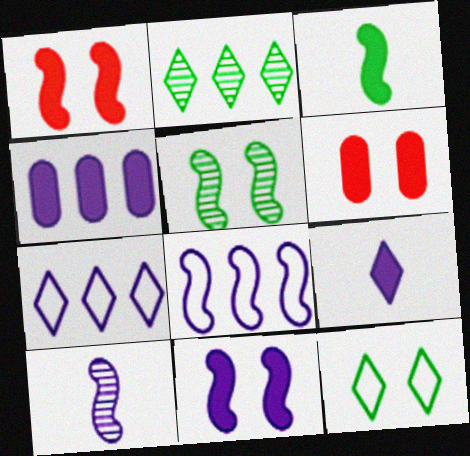[[4, 9, 11], 
[8, 10, 11]]